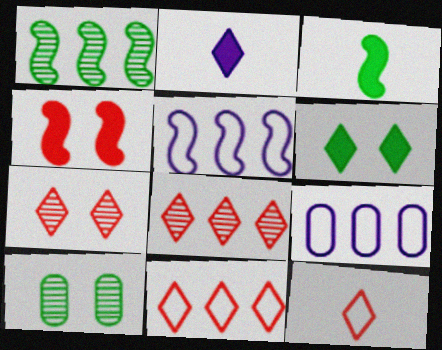[[3, 7, 9]]